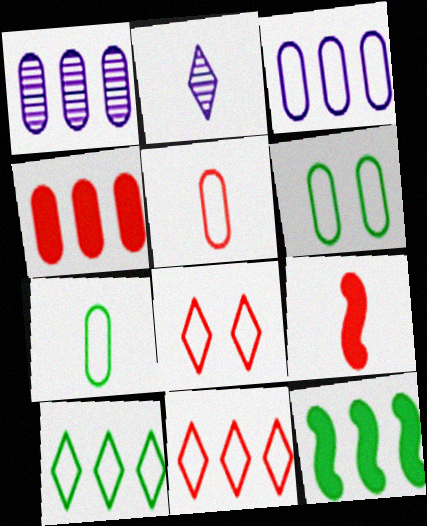[[1, 11, 12], 
[2, 7, 9], 
[3, 5, 6]]